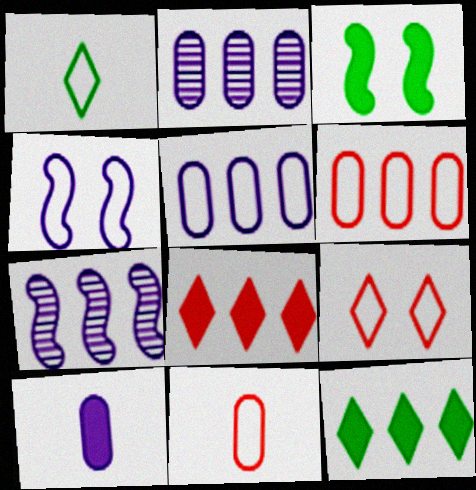[[1, 4, 6], 
[3, 8, 10], 
[6, 7, 12]]